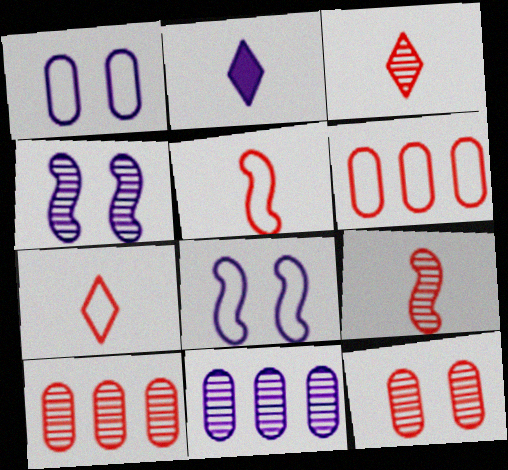[[2, 8, 11]]